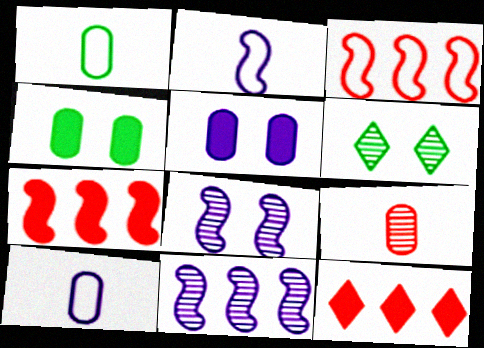[[1, 8, 12], 
[6, 7, 10], 
[6, 9, 11]]